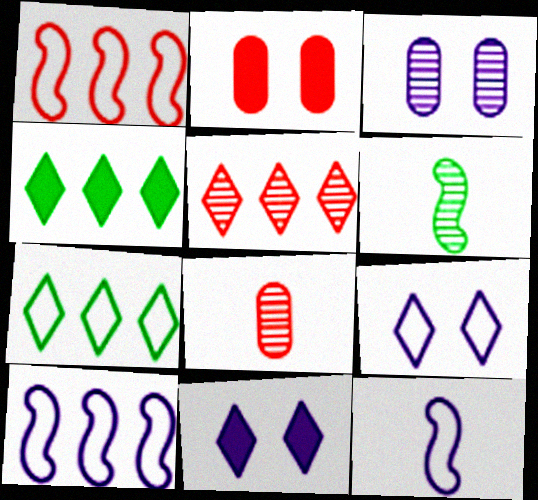[[3, 5, 6]]